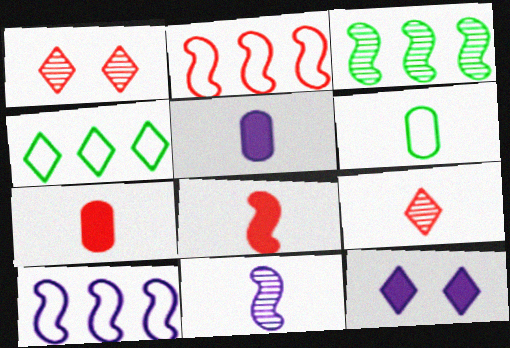[[1, 2, 7], 
[4, 9, 12]]